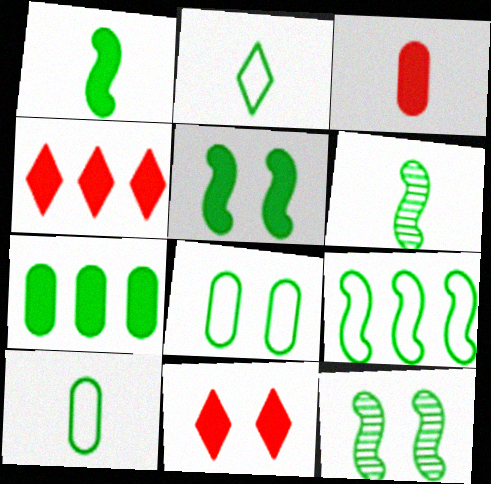[[1, 9, 12], 
[2, 7, 12], 
[2, 8, 9], 
[5, 6, 9]]